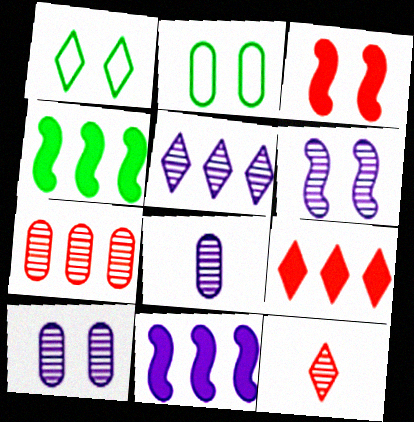[[1, 3, 10], 
[2, 11, 12], 
[5, 6, 8]]